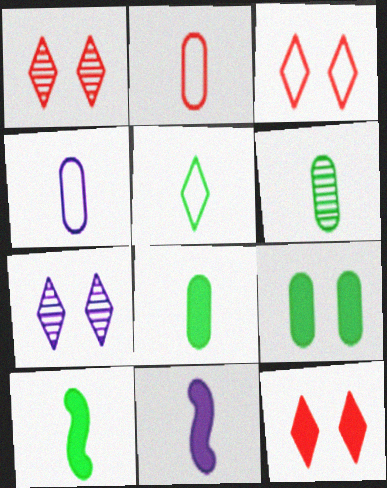[[1, 3, 12], 
[5, 6, 10]]